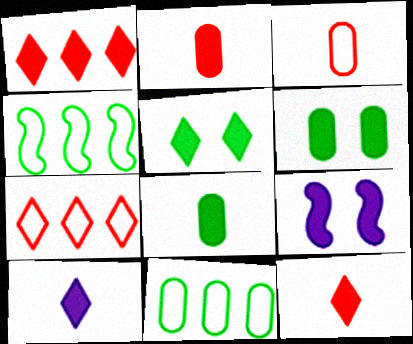[[1, 5, 10], 
[1, 8, 9]]